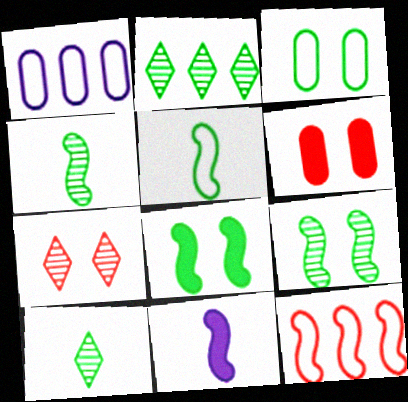[[9, 11, 12]]